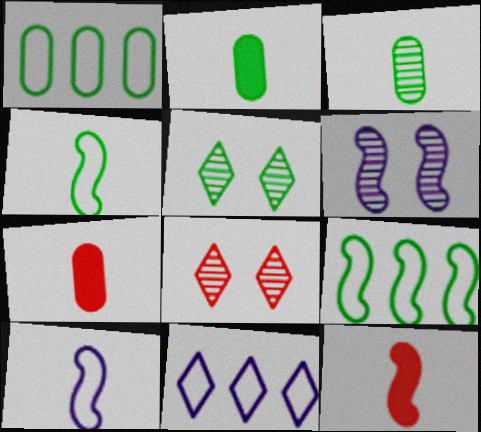[[2, 5, 9], 
[6, 9, 12]]